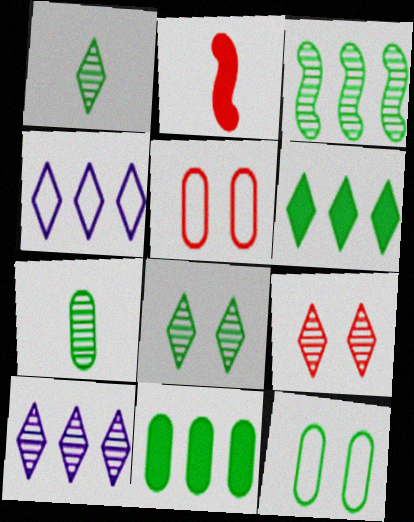[[1, 9, 10], 
[2, 10, 12], 
[3, 7, 8], 
[7, 11, 12]]